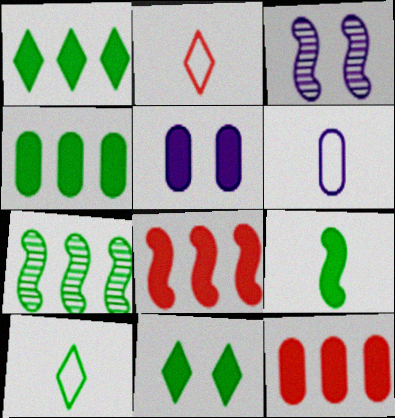[[2, 3, 4], 
[2, 5, 7], 
[3, 10, 12], 
[4, 9, 11]]